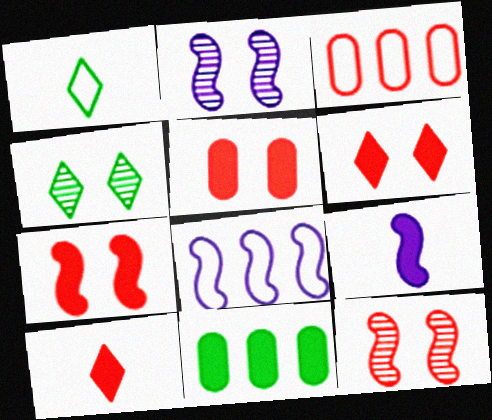[[2, 8, 9], 
[3, 4, 9], 
[3, 10, 12], 
[5, 6, 7], 
[6, 9, 11]]